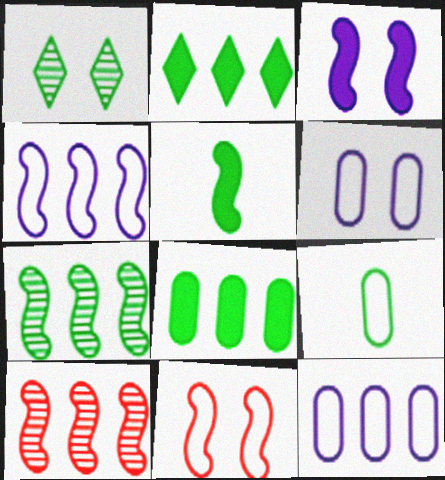[[2, 10, 12]]